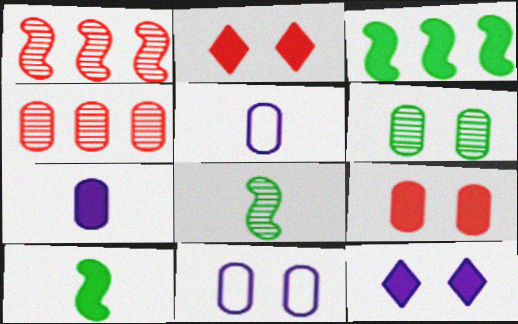[[2, 3, 7], 
[6, 9, 11]]